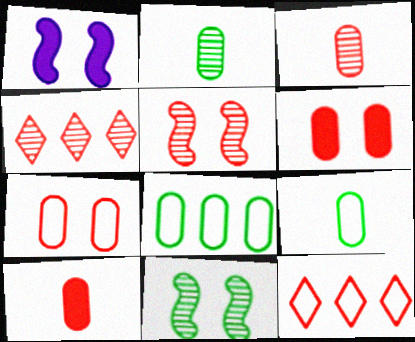[[1, 2, 12], 
[1, 4, 9], 
[3, 4, 5], 
[5, 10, 12]]